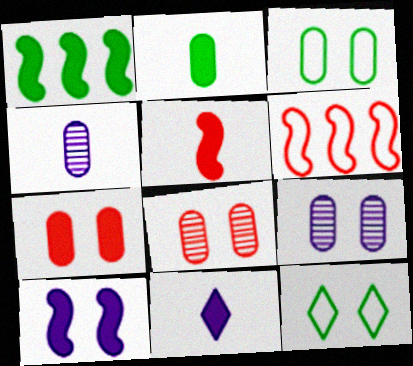[[1, 5, 10], 
[1, 7, 11], 
[2, 5, 11], 
[3, 7, 9], 
[8, 10, 12]]